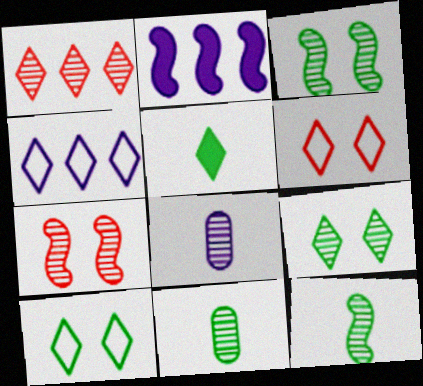[[1, 3, 8], 
[2, 6, 11]]